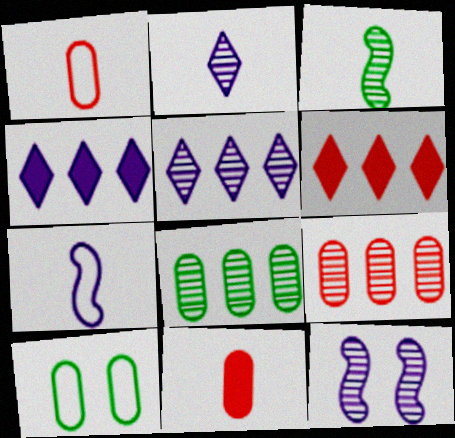[]